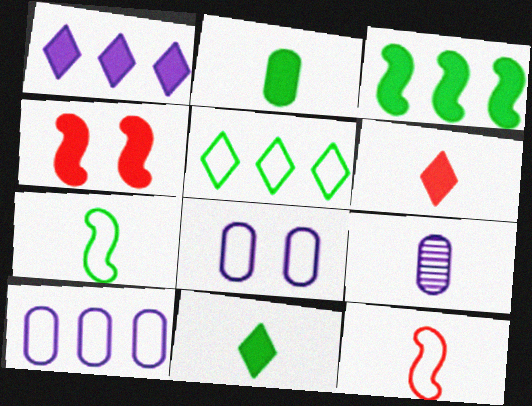[[1, 2, 4], 
[4, 5, 9], 
[5, 8, 12], 
[6, 7, 9], 
[9, 11, 12]]